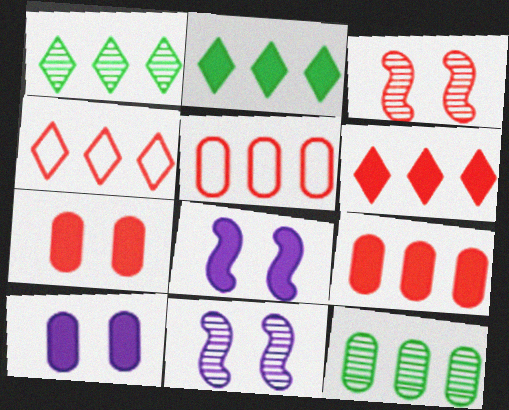[]